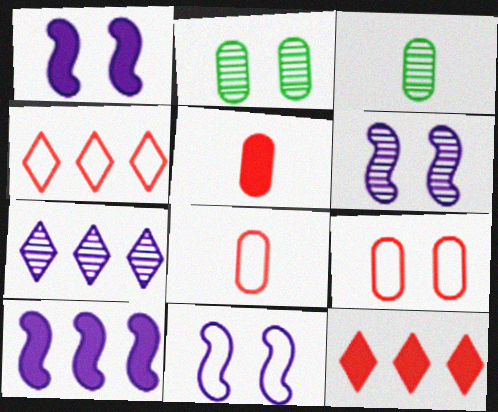[[1, 3, 4], 
[1, 6, 11], 
[3, 11, 12]]